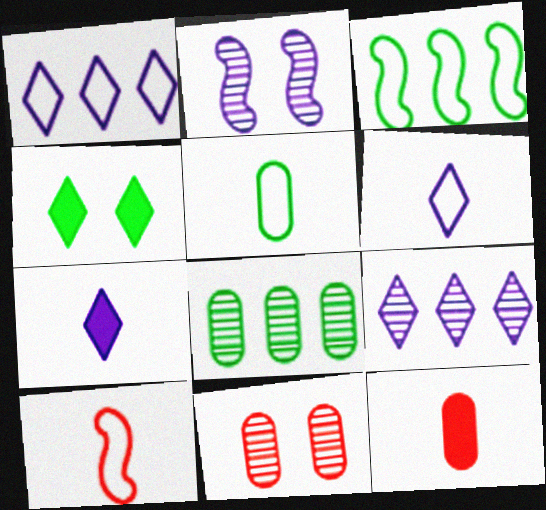[[3, 7, 11], 
[5, 6, 10]]